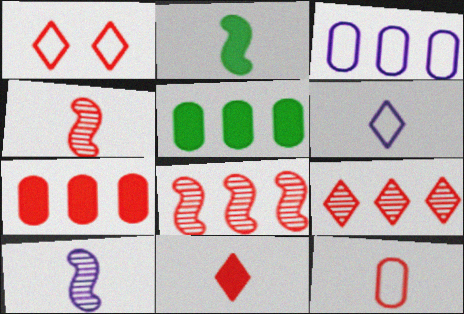[[1, 4, 7], 
[1, 5, 10], 
[1, 9, 11], 
[4, 11, 12]]